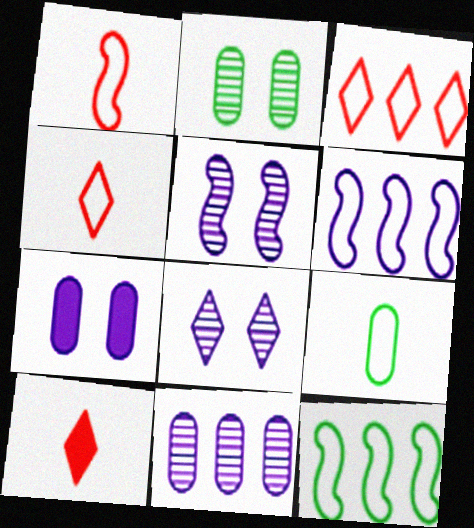[[2, 6, 10]]